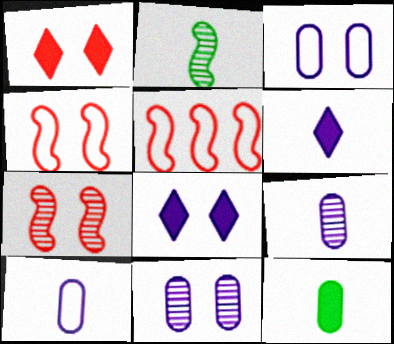[]